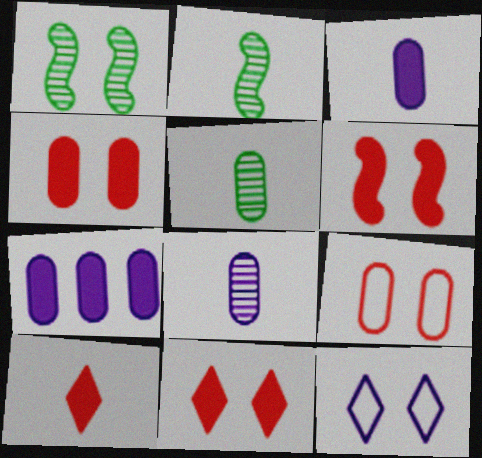[[1, 4, 12], 
[4, 6, 11], 
[5, 7, 9]]